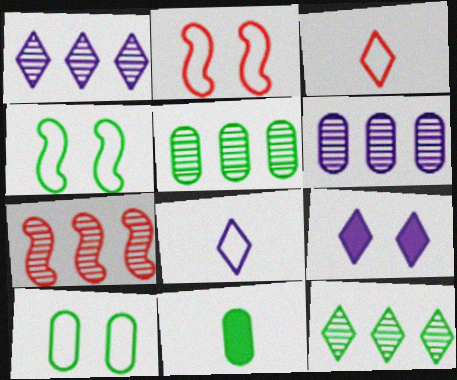[[1, 2, 11], 
[1, 5, 7], 
[1, 8, 9], 
[3, 9, 12], 
[4, 11, 12], 
[5, 10, 11], 
[6, 7, 12]]